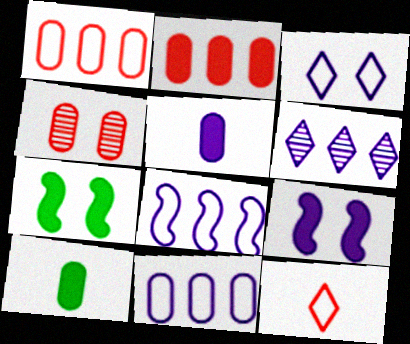[[3, 4, 7], 
[4, 10, 11]]